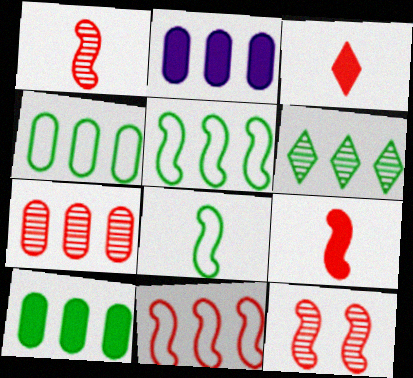[[2, 4, 7], 
[2, 6, 11], 
[5, 6, 10], 
[9, 11, 12]]